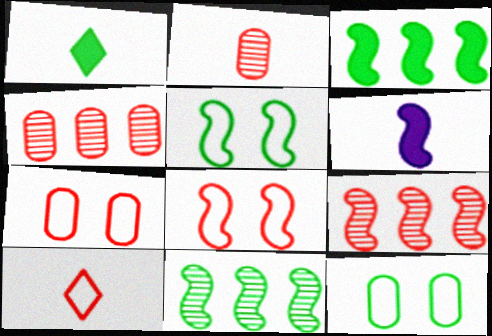[[1, 11, 12], 
[5, 6, 9], 
[6, 8, 11]]